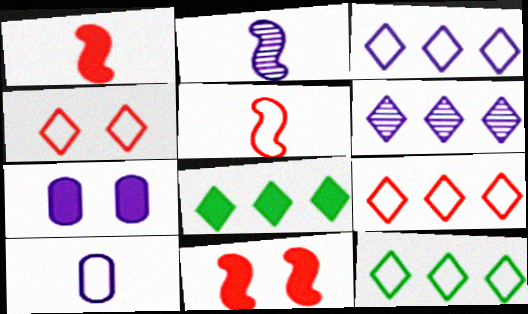[[1, 7, 8], 
[2, 3, 7], 
[3, 9, 12], 
[6, 8, 9]]